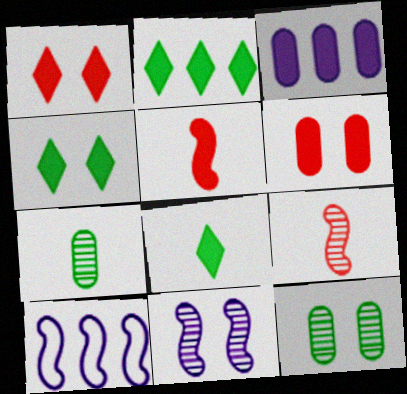[[1, 7, 10], 
[2, 4, 8], 
[3, 4, 5]]